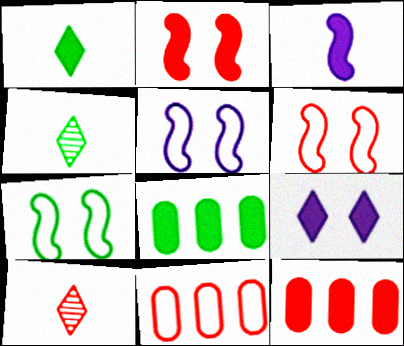[[2, 10, 11], 
[4, 5, 12], 
[4, 7, 8], 
[5, 6, 7], 
[5, 8, 10], 
[6, 10, 12]]